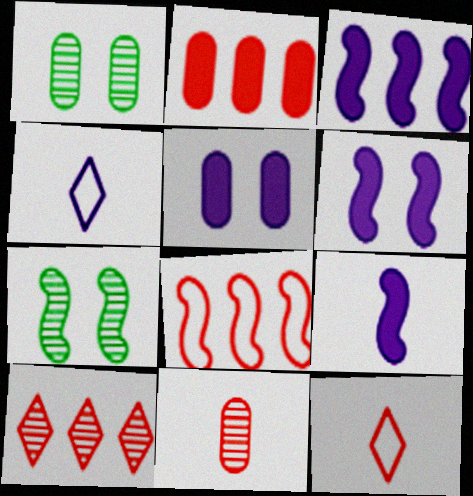[[1, 3, 12], 
[2, 4, 7], 
[2, 8, 10], 
[3, 6, 9], 
[7, 8, 9]]